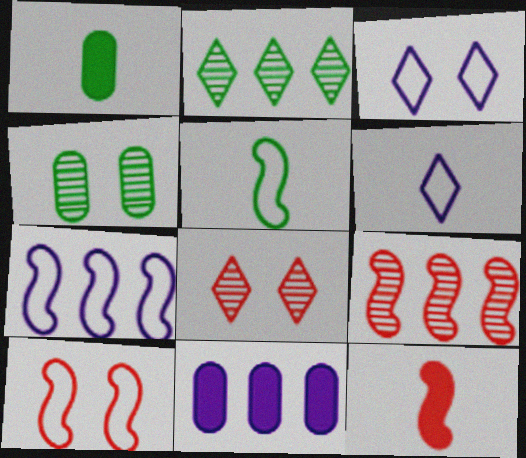[[1, 3, 9], 
[1, 7, 8], 
[5, 7, 10], 
[5, 8, 11], 
[9, 10, 12]]